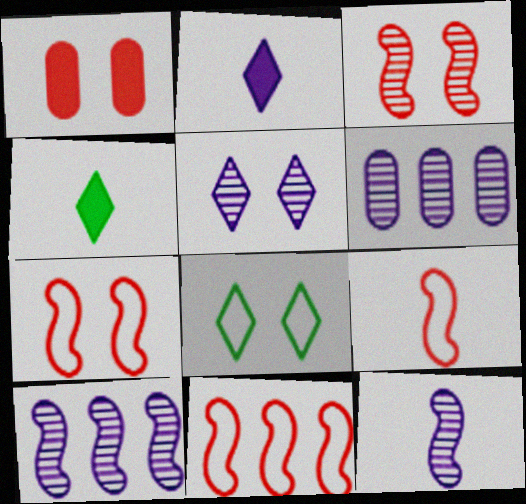[[4, 6, 7], 
[5, 6, 12], 
[7, 9, 11]]